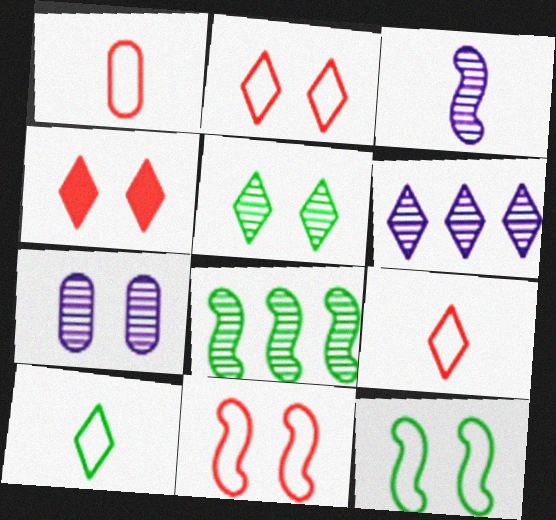[[3, 6, 7], 
[4, 6, 10], 
[4, 7, 12]]